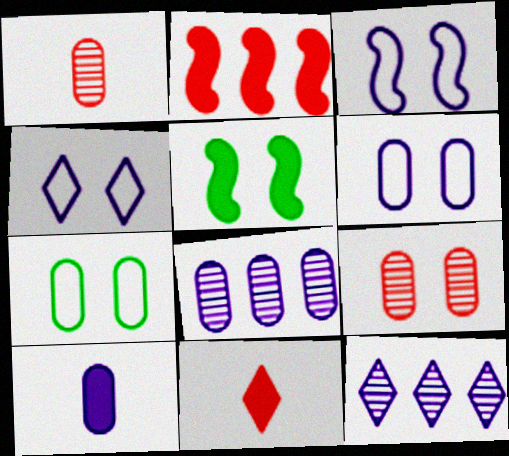[[3, 4, 6], 
[3, 10, 12], 
[4, 5, 9], 
[6, 8, 10]]